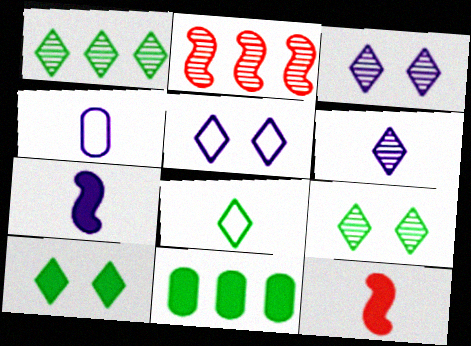[[1, 8, 10], 
[2, 4, 10], 
[4, 6, 7]]